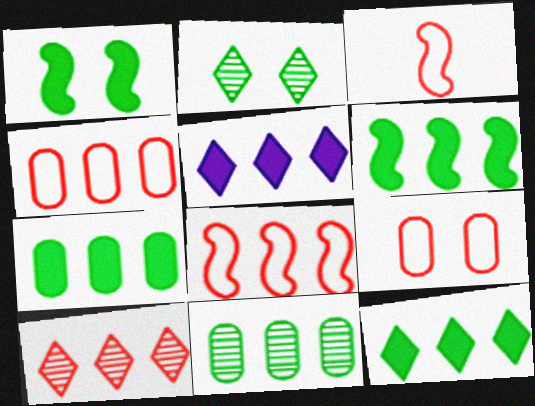[[5, 8, 11], 
[6, 7, 12]]